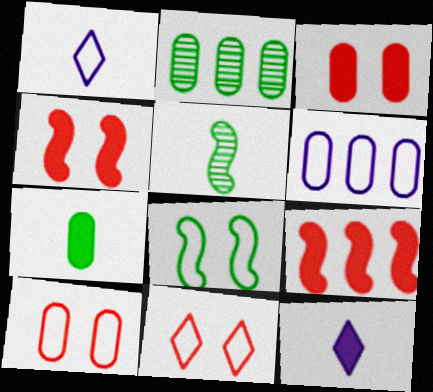[[1, 2, 4]]